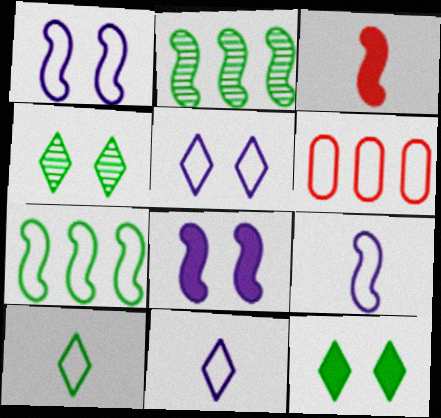[[1, 2, 3], 
[1, 6, 10]]